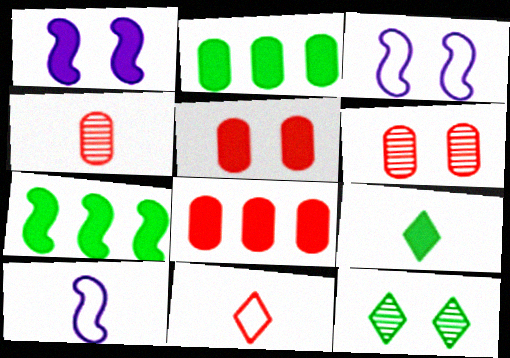[[1, 8, 9], 
[3, 5, 12], 
[4, 9, 10], 
[8, 10, 12]]